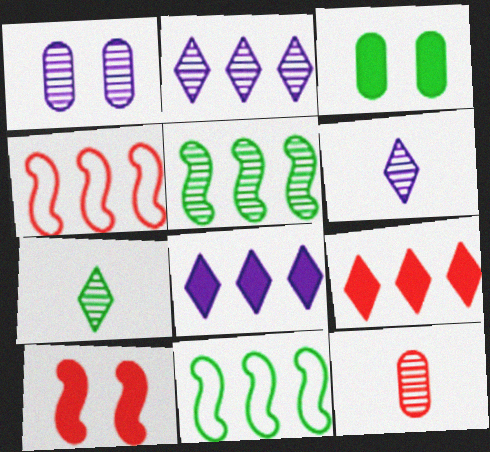[[3, 4, 6], 
[3, 7, 11]]